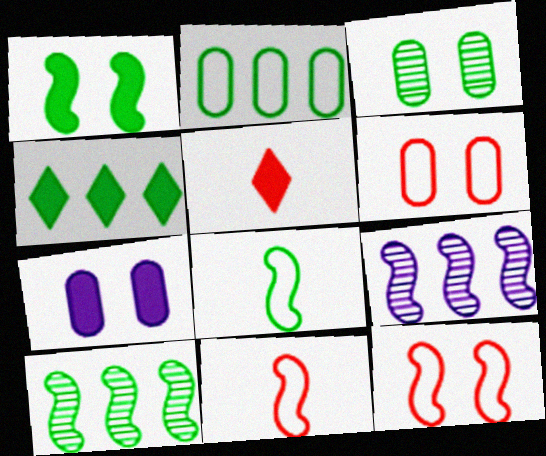[[1, 8, 10], 
[1, 9, 11], 
[2, 4, 10], 
[3, 4, 8], 
[3, 6, 7]]